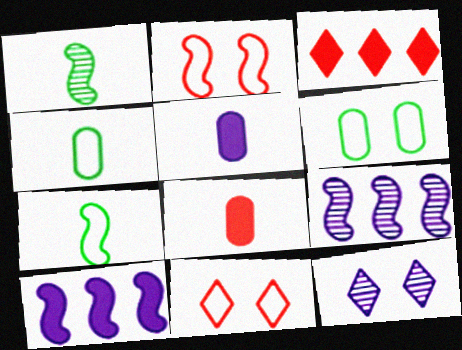[[1, 2, 10]]